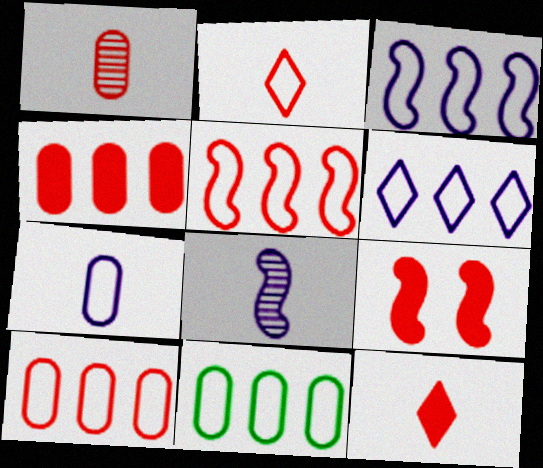[[4, 9, 12], 
[5, 6, 11]]